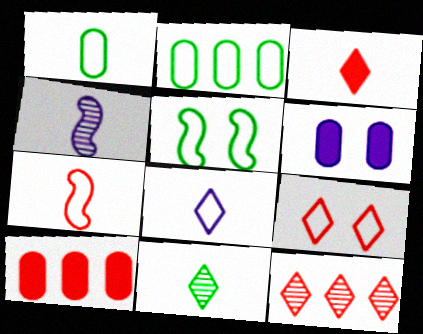[[1, 3, 4], 
[1, 7, 8], 
[3, 8, 11], 
[3, 9, 12]]